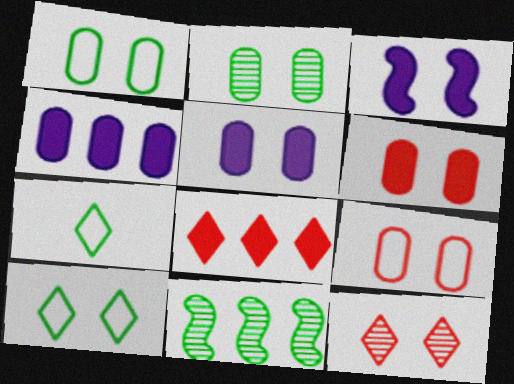[[1, 3, 12], 
[2, 5, 9]]